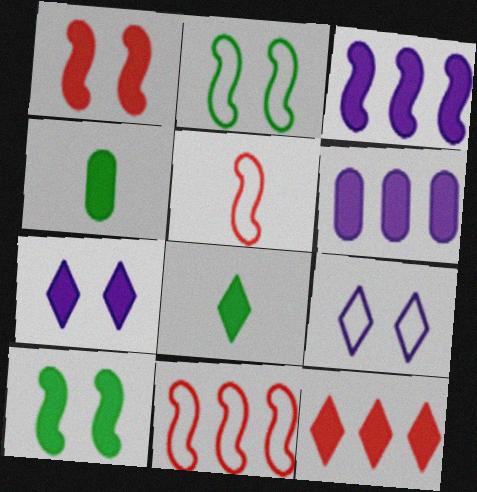[[1, 6, 8], 
[7, 8, 12]]